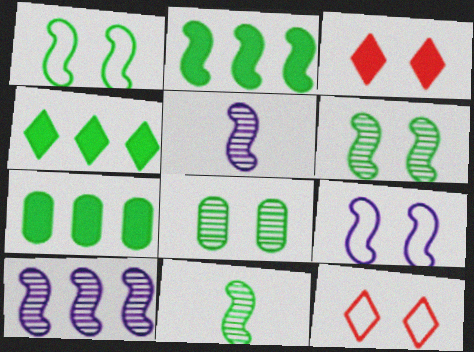[[1, 2, 11], 
[2, 4, 7], 
[3, 8, 9], 
[5, 7, 12]]